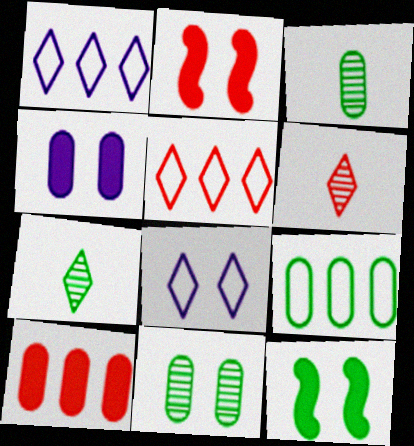[[1, 2, 3], 
[2, 8, 11], 
[7, 9, 12]]